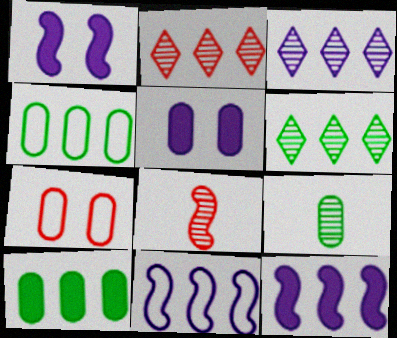[[2, 3, 6], 
[2, 4, 12], 
[2, 10, 11]]